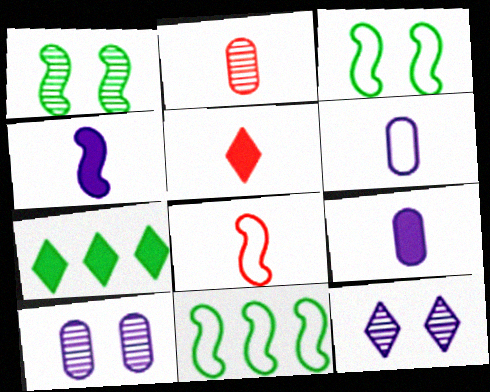[[2, 5, 8], 
[5, 10, 11], 
[7, 8, 10]]